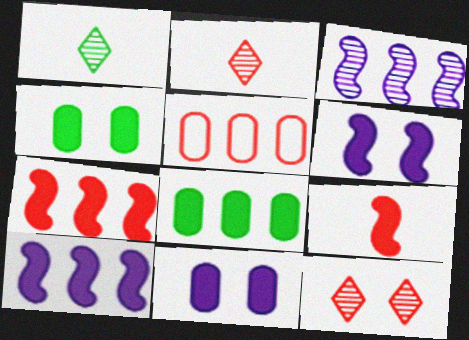[[1, 5, 6], 
[5, 9, 12]]